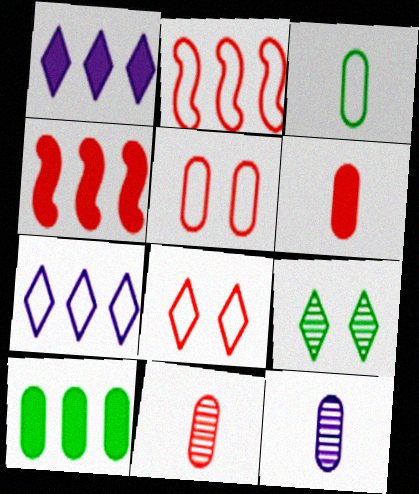[[1, 4, 10], 
[3, 6, 12], 
[4, 8, 11], 
[5, 10, 12]]